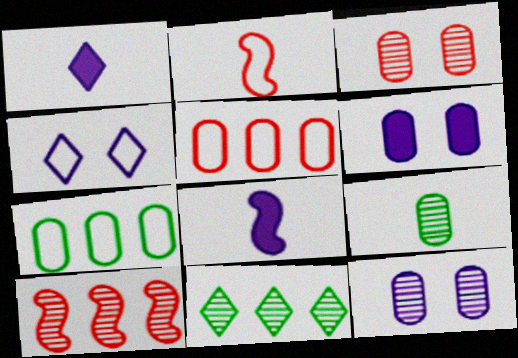[[1, 2, 9], 
[2, 4, 7], 
[2, 6, 11], 
[5, 6, 9]]